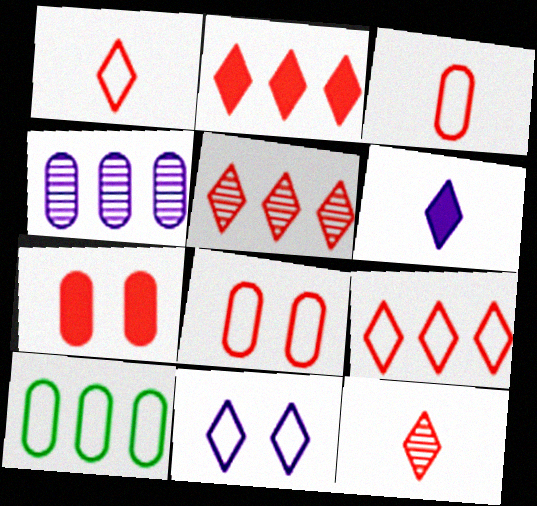[[2, 5, 9]]